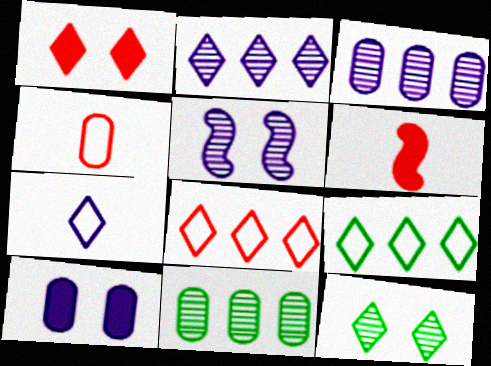[[4, 10, 11]]